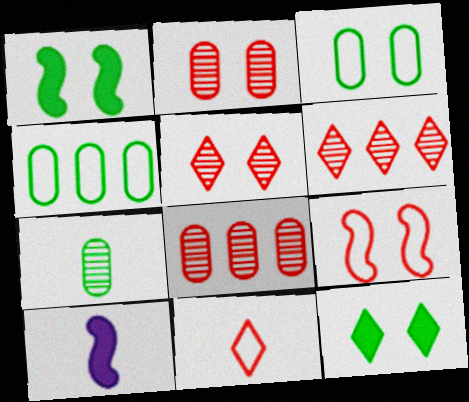[[3, 6, 10], 
[4, 5, 10], 
[7, 10, 11]]